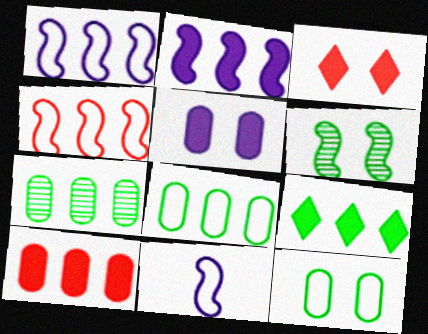[[2, 9, 10], 
[3, 7, 11]]